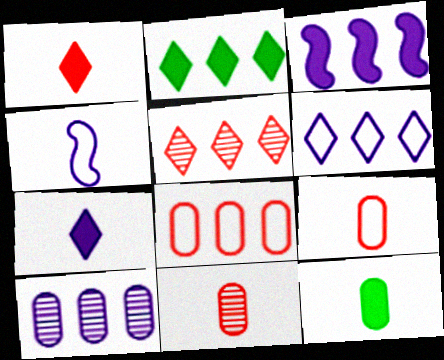[[2, 5, 6], 
[3, 6, 10]]